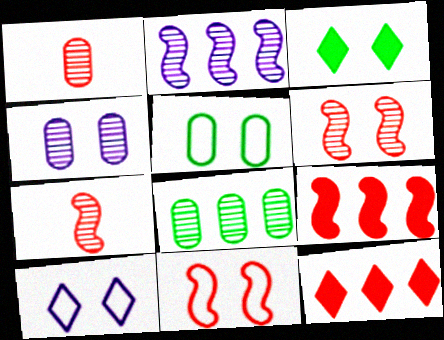[[1, 4, 8], 
[1, 11, 12], 
[3, 4, 11], 
[5, 10, 11], 
[7, 9, 11]]